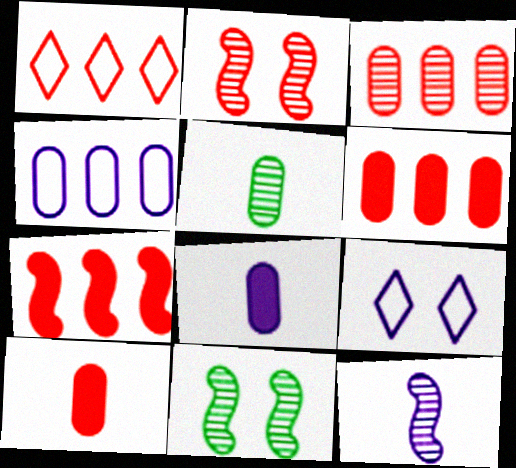[[1, 2, 10], 
[1, 3, 7], 
[1, 8, 11], 
[5, 7, 9]]